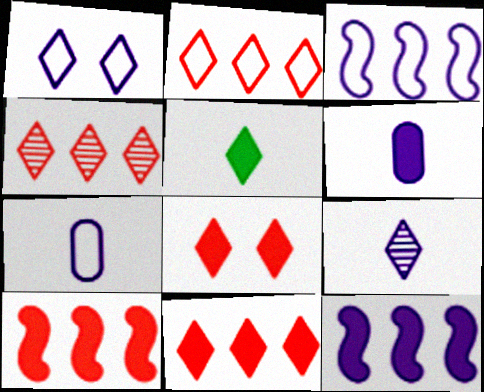[[1, 3, 7], 
[1, 4, 5], 
[2, 4, 11]]